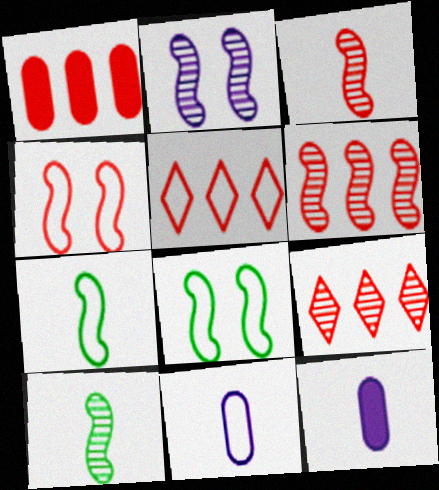[[1, 5, 6], 
[2, 6, 10], 
[5, 8, 11], 
[8, 9, 12]]